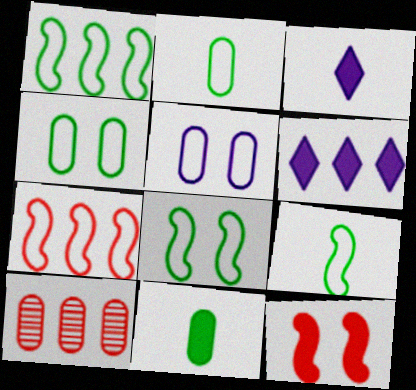[[1, 6, 10], 
[1, 8, 9], 
[3, 8, 10], 
[5, 10, 11], 
[6, 11, 12]]